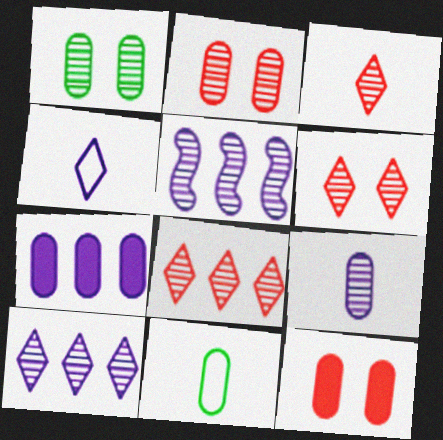[[1, 3, 5], 
[2, 7, 11], 
[3, 6, 8]]